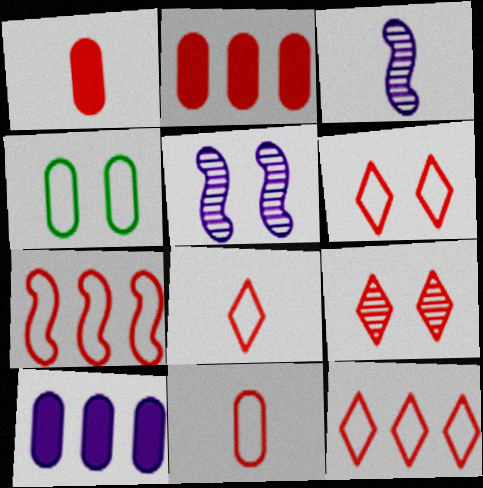[[1, 7, 9], 
[6, 7, 11], 
[6, 8, 12]]